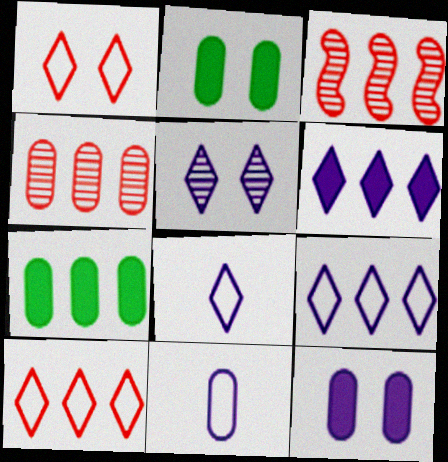[[2, 3, 8], 
[2, 4, 11], 
[3, 7, 9], 
[5, 6, 8]]